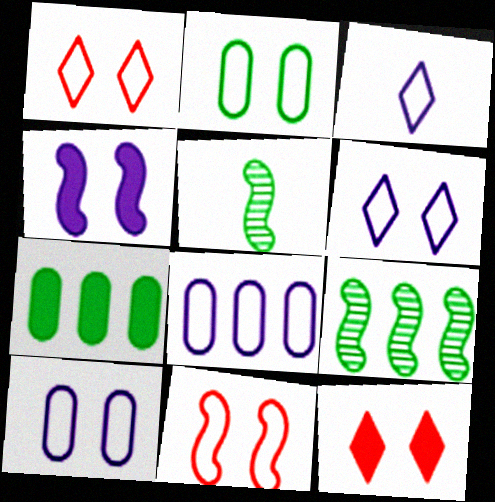[[2, 6, 11], 
[5, 8, 12]]